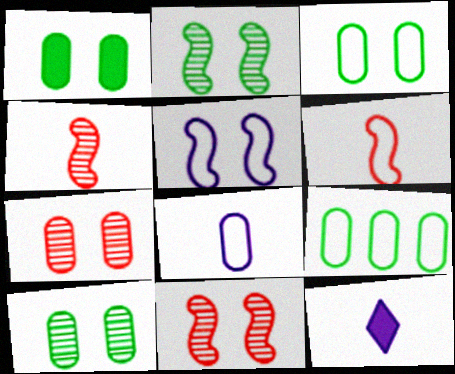[[1, 3, 10], 
[9, 11, 12]]